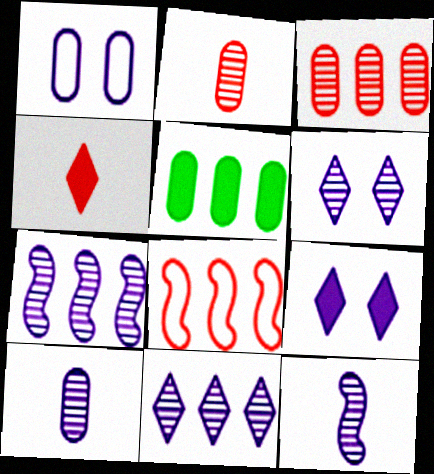[[1, 2, 5], 
[5, 8, 11], 
[6, 7, 10]]